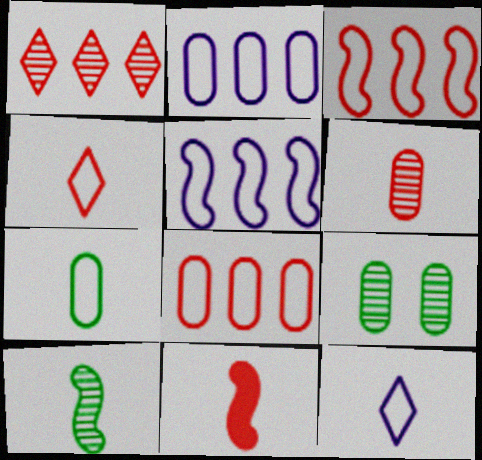[[4, 6, 11]]